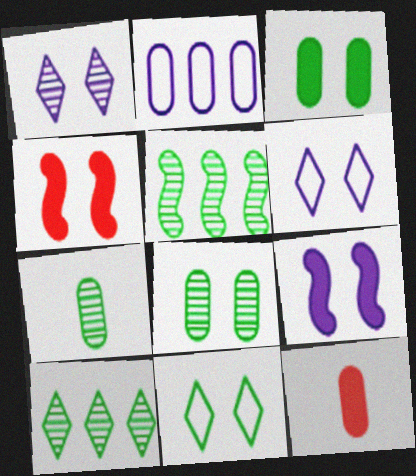[[2, 8, 12], 
[4, 6, 8], 
[5, 6, 12]]